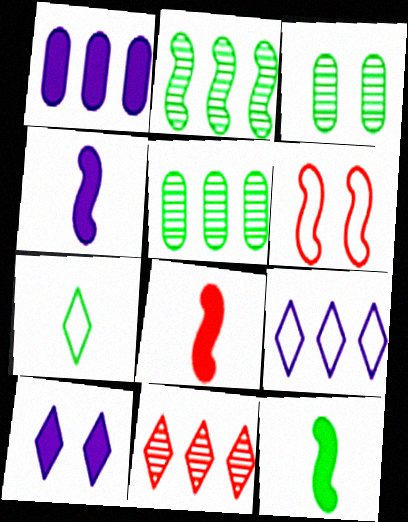[[1, 4, 10], 
[2, 4, 6], 
[3, 6, 10], 
[3, 8, 9], 
[4, 8, 12], 
[7, 10, 11]]